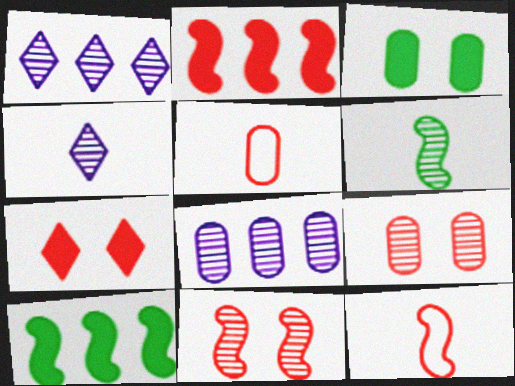[[1, 3, 12], 
[1, 6, 9], 
[2, 11, 12], 
[3, 5, 8]]